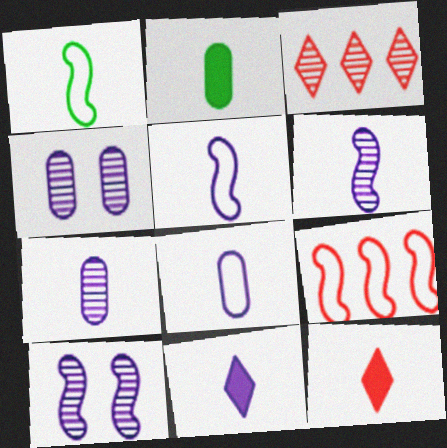[[1, 7, 12], 
[5, 7, 11], 
[6, 8, 11]]